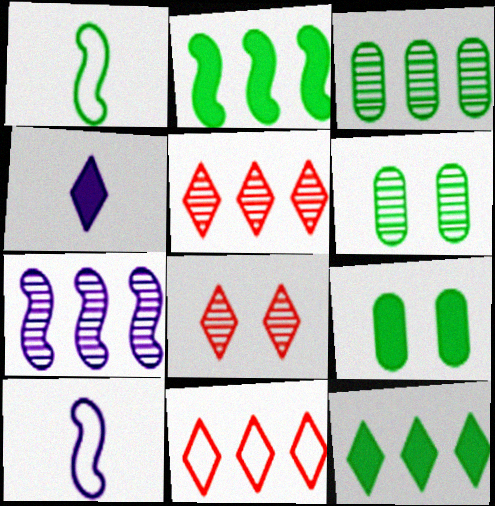[[1, 6, 12], 
[3, 5, 7], 
[5, 9, 10]]